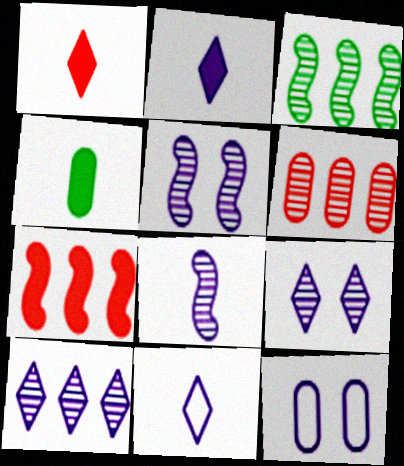[[1, 3, 12], 
[3, 6, 10], 
[4, 6, 12]]